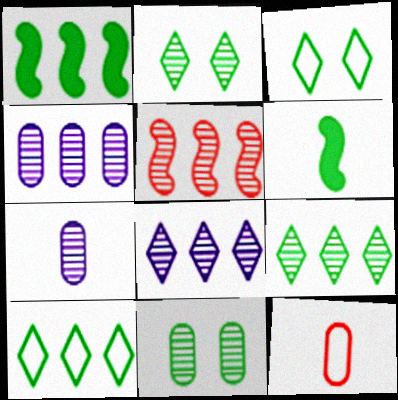[[2, 5, 7], 
[4, 5, 9], 
[6, 10, 11]]